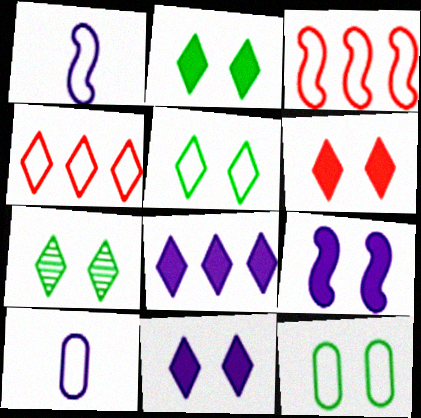[[1, 4, 12], 
[2, 5, 7], 
[2, 6, 11], 
[3, 5, 10]]